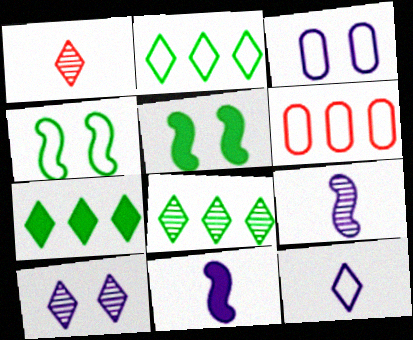[[1, 8, 10], 
[2, 7, 8], 
[4, 6, 12]]